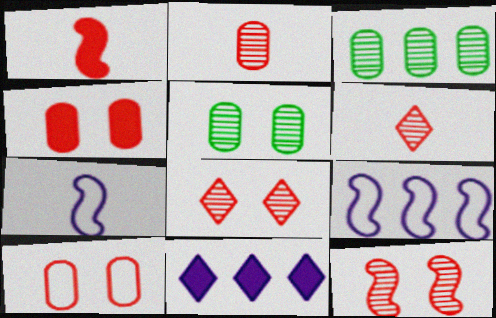[]